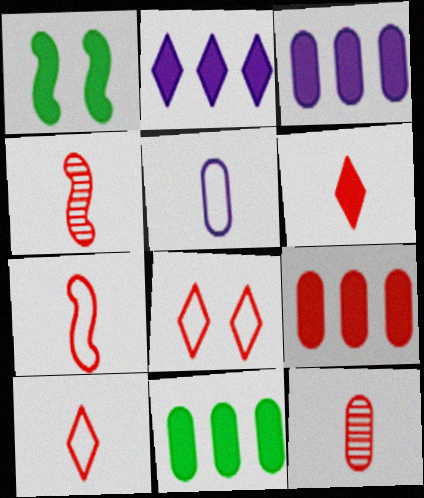[[1, 3, 6], 
[3, 9, 11], 
[4, 8, 9], 
[6, 7, 12]]